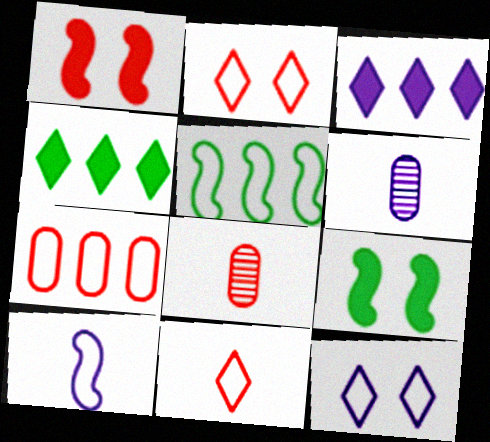[]